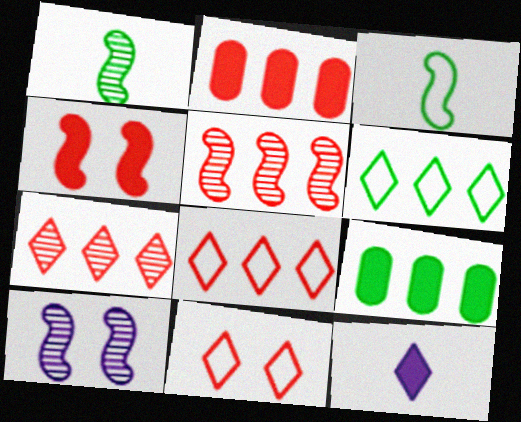[[1, 5, 10], 
[2, 5, 8], 
[4, 9, 12]]